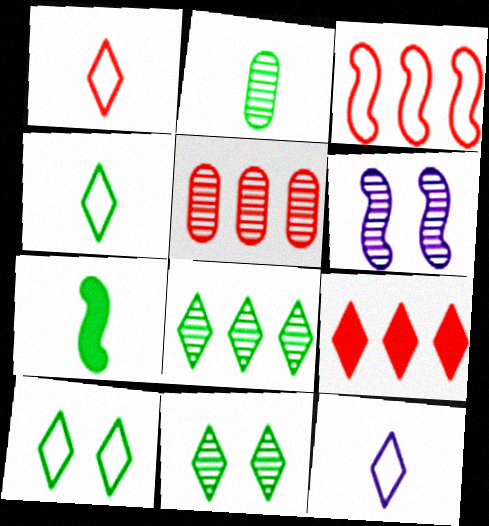[[1, 4, 12], 
[2, 4, 7], 
[3, 5, 9], 
[3, 6, 7], 
[9, 11, 12]]